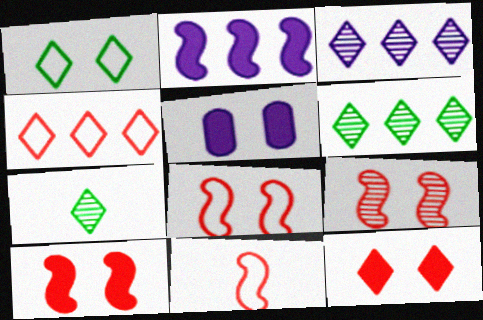[[1, 5, 9], 
[5, 6, 11], 
[8, 9, 10]]